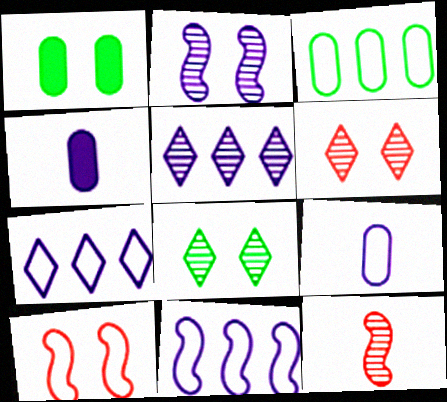[[1, 7, 12], 
[2, 4, 7]]